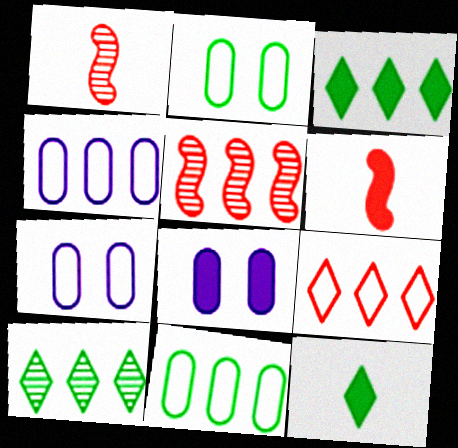[[1, 3, 7], 
[3, 4, 5], 
[3, 6, 8], 
[5, 7, 12], 
[6, 7, 10]]